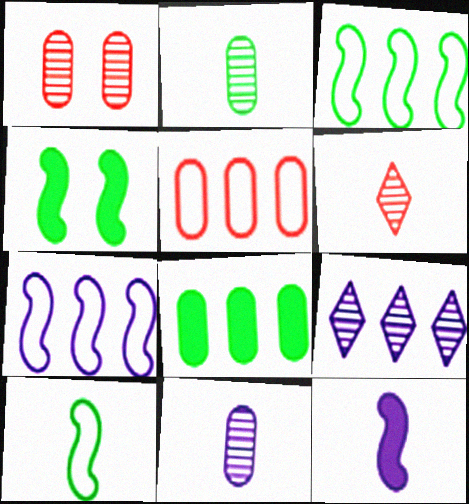[]